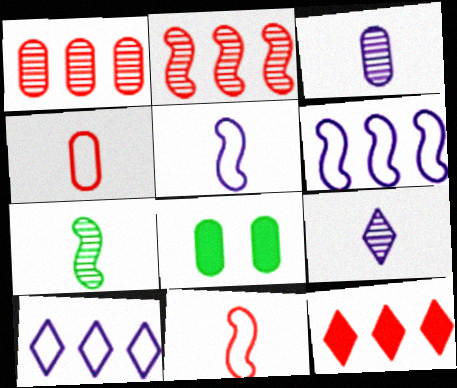[]